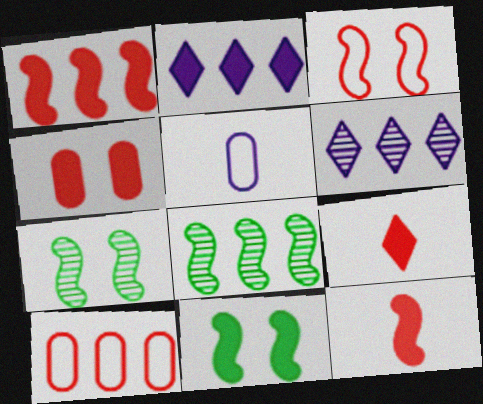[[1, 4, 9], 
[2, 8, 10]]